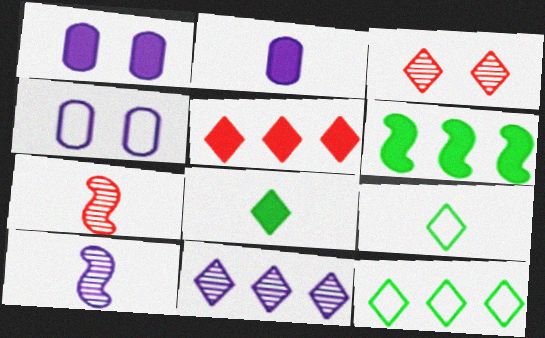[[1, 7, 12], 
[2, 7, 9], 
[5, 11, 12]]